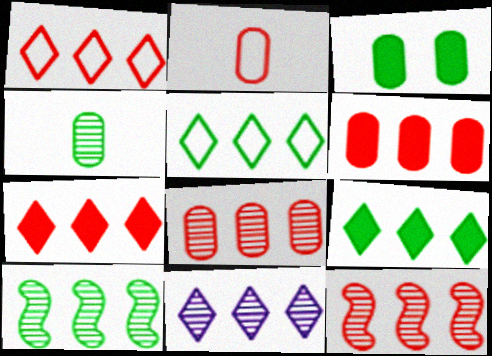[[1, 6, 12], 
[1, 9, 11], 
[5, 7, 11], 
[8, 10, 11]]